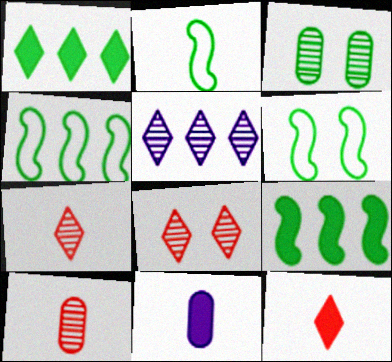[[1, 2, 3], 
[2, 4, 6], 
[2, 7, 11], 
[4, 8, 11]]